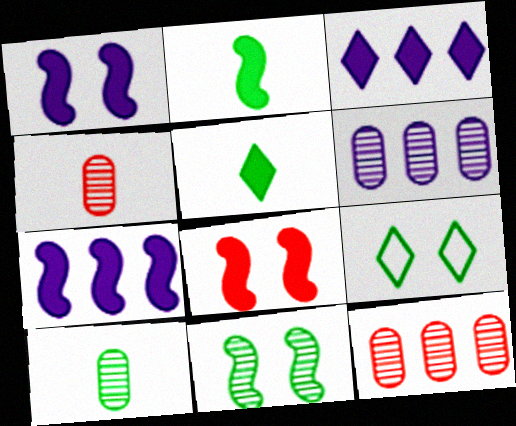[[2, 7, 8], 
[4, 7, 9]]